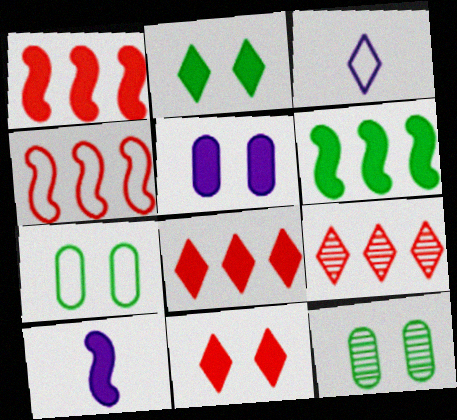[[1, 3, 12], 
[2, 3, 9], 
[3, 4, 7], 
[7, 9, 10]]